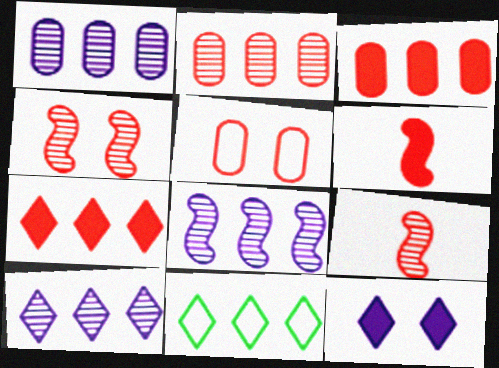[[1, 8, 10], 
[3, 8, 11], 
[5, 7, 9], 
[7, 10, 11]]